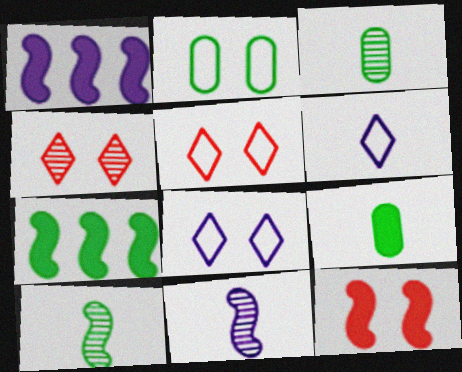[[1, 3, 5]]